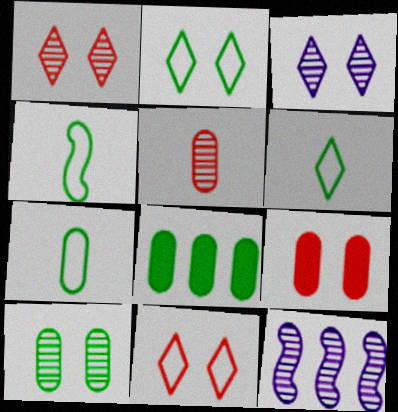[[4, 6, 7], 
[6, 9, 12], 
[7, 8, 10]]